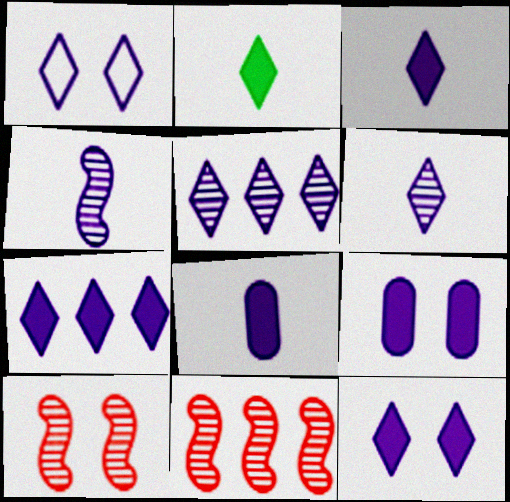[[1, 3, 5], 
[1, 6, 7], 
[3, 7, 12]]